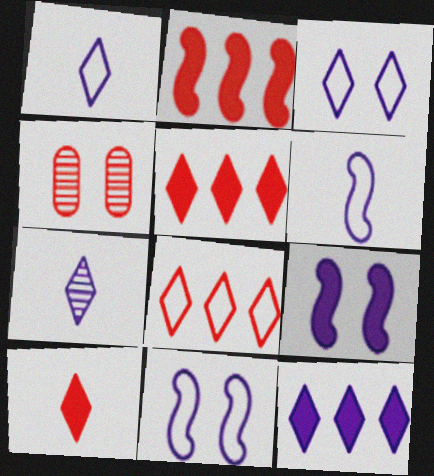[[3, 7, 12]]